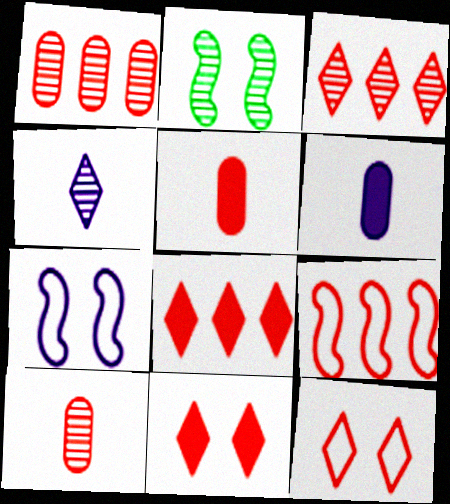[[1, 2, 4], 
[1, 8, 9], 
[9, 10, 11]]